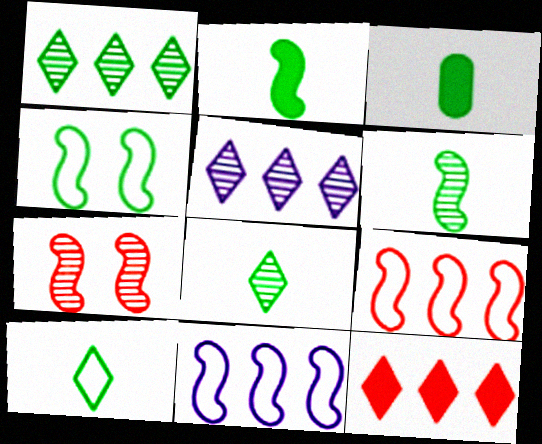[[1, 3, 4], 
[2, 7, 11], 
[3, 6, 10]]